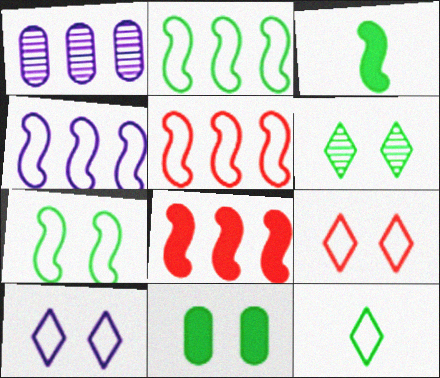[[1, 3, 9], 
[2, 4, 5], 
[6, 7, 11]]